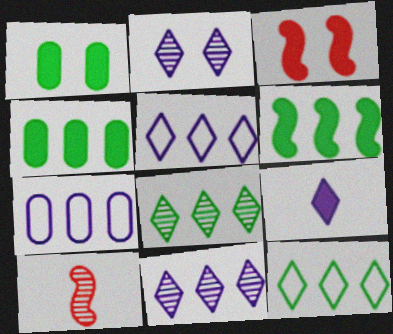[[1, 5, 10], 
[2, 5, 9], 
[3, 4, 9]]